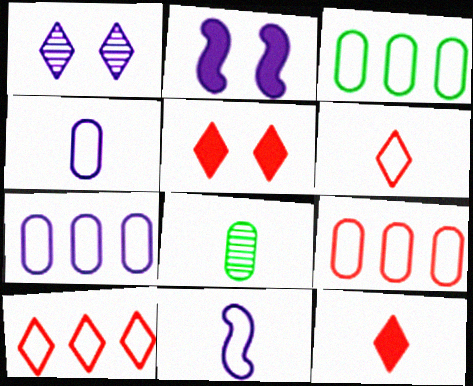[[2, 8, 10], 
[3, 7, 9], 
[8, 11, 12]]